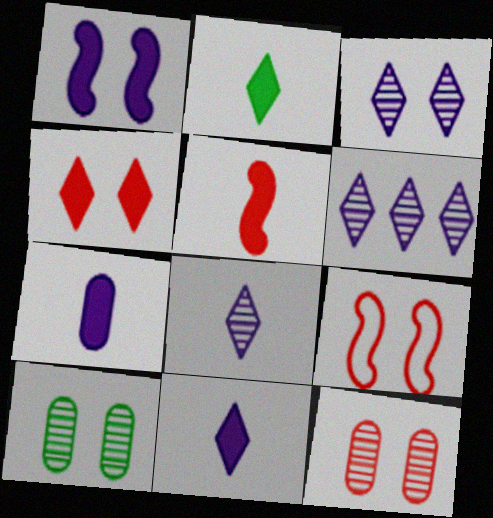[[2, 5, 7], 
[3, 6, 8], 
[4, 9, 12]]